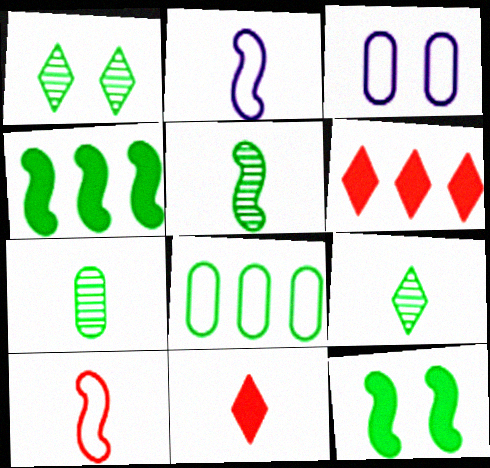[[2, 7, 11], 
[3, 5, 6], 
[5, 7, 9], 
[8, 9, 12]]